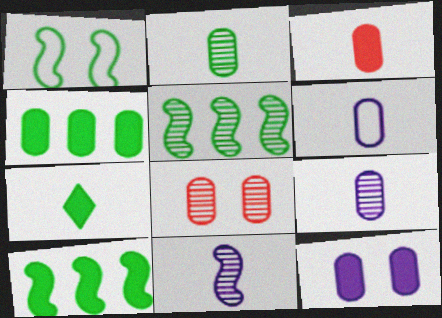[[2, 3, 6], 
[3, 4, 12], 
[4, 6, 8]]